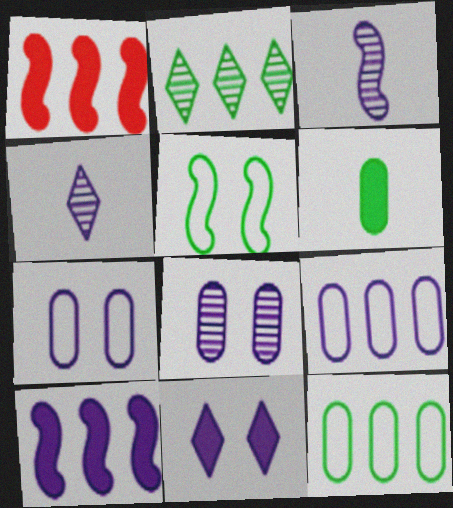[[1, 2, 9], 
[1, 3, 5], 
[1, 6, 11], 
[2, 5, 6], 
[3, 9, 11], 
[4, 7, 10]]